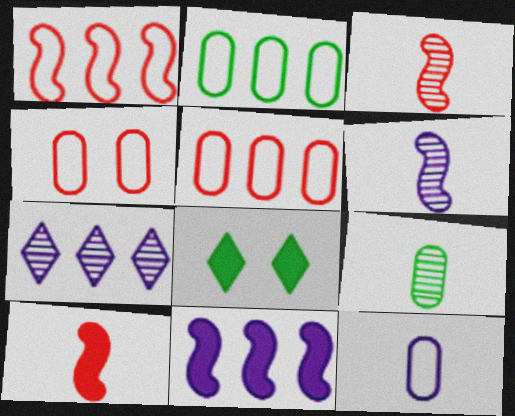[[2, 4, 12], 
[5, 6, 8]]